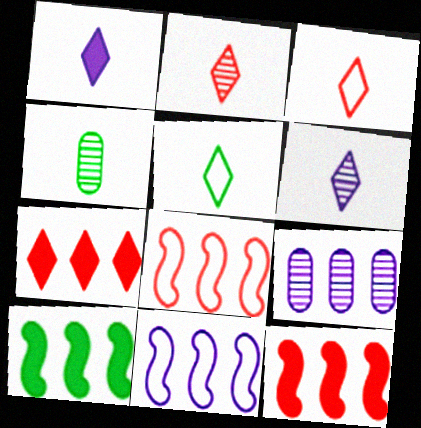[[1, 2, 5]]